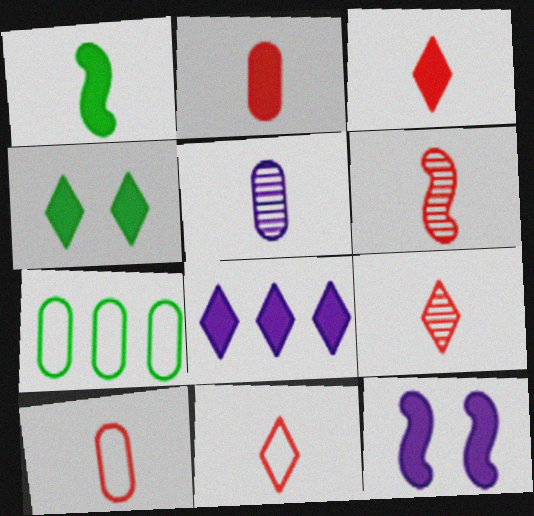[[1, 5, 11], 
[2, 6, 11], 
[3, 4, 8], 
[3, 6, 10], 
[3, 9, 11], 
[7, 9, 12]]